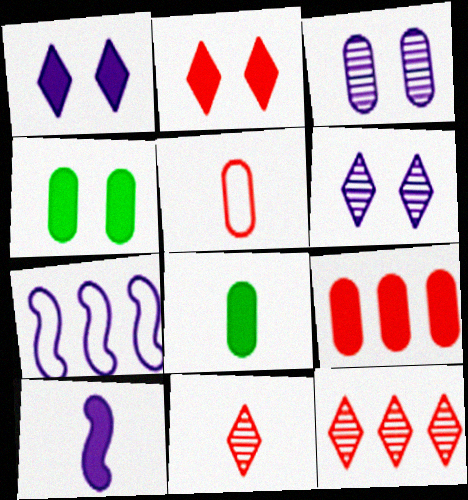[[4, 7, 11]]